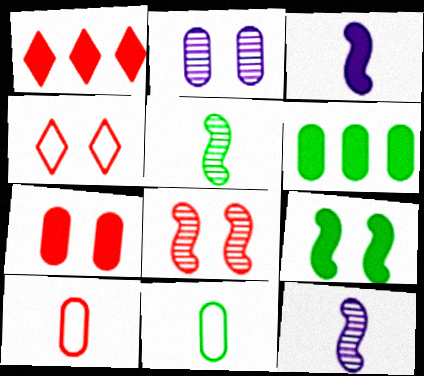[[1, 8, 10], 
[2, 4, 9], 
[2, 6, 10], 
[4, 6, 12], 
[4, 7, 8]]